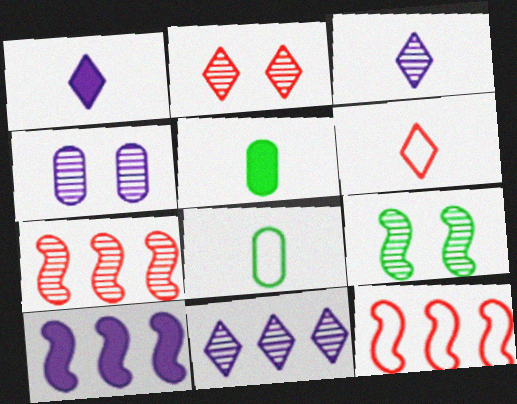[[2, 4, 9], 
[2, 8, 10]]